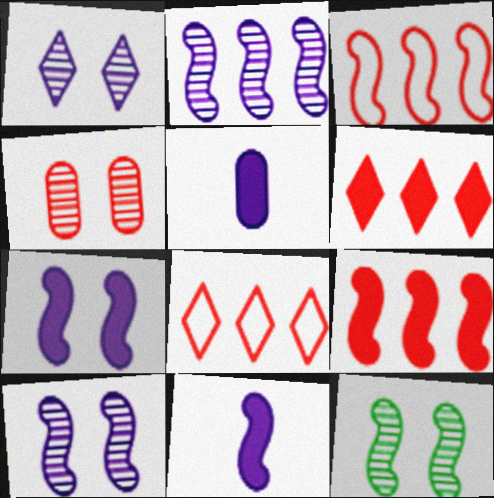[[1, 4, 12], 
[3, 11, 12], 
[5, 8, 12]]